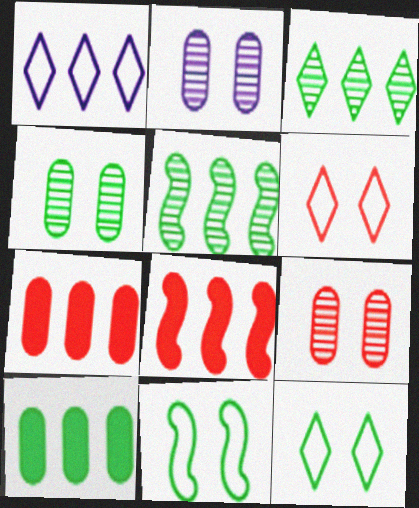[[1, 5, 7], 
[2, 4, 9]]